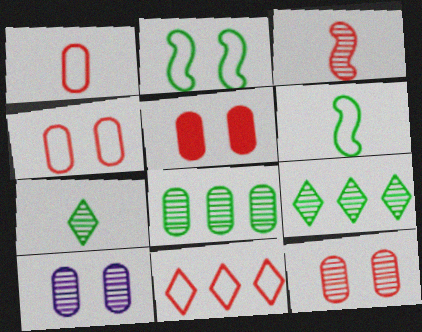[[3, 5, 11], 
[3, 9, 10], 
[4, 5, 12]]